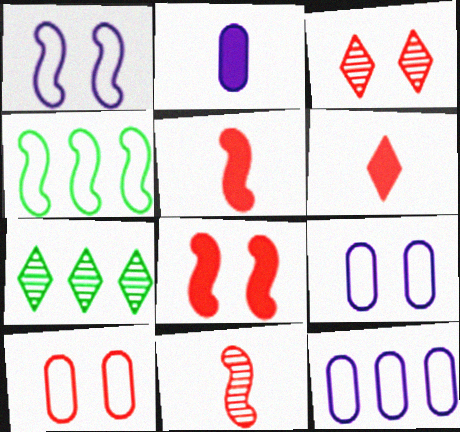[[2, 3, 4], 
[3, 8, 10], 
[5, 7, 9]]